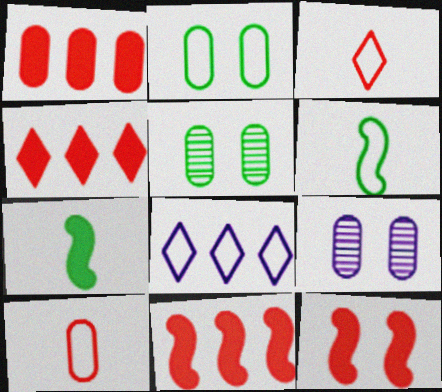[[1, 4, 11], 
[4, 6, 9]]